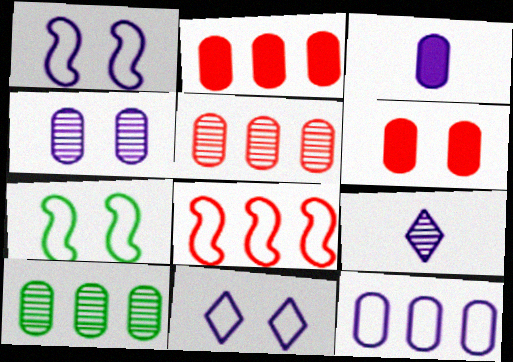[[2, 7, 9], 
[2, 10, 12], 
[3, 4, 12]]